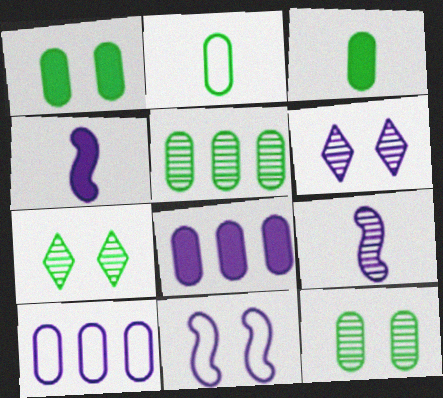[[1, 2, 5], 
[4, 6, 10]]